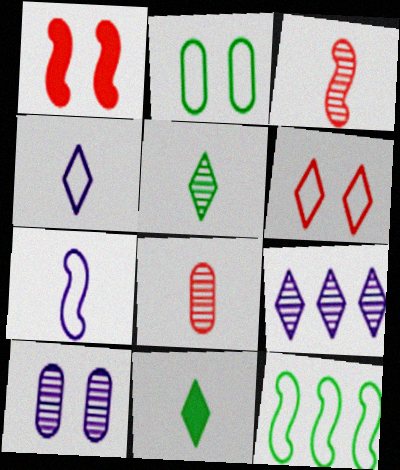[[6, 9, 11], 
[7, 8, 11]]